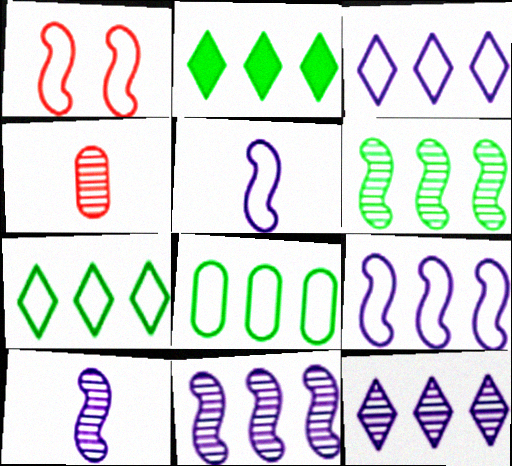[[2, 6, 8]]